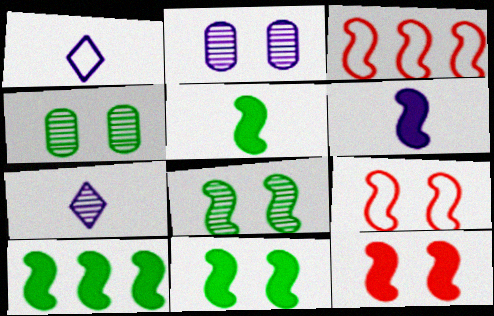[[3, 6, 8], 
[5, 10, 11], 
[6, 10, 12]]